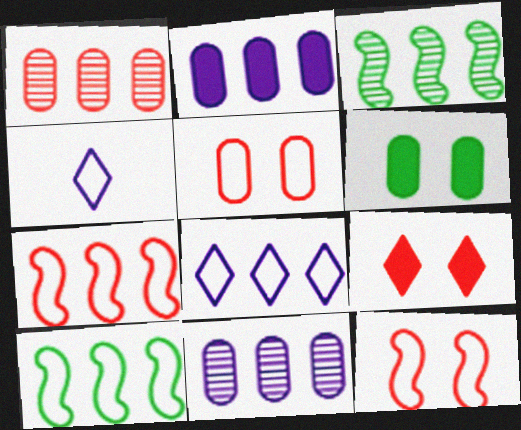[[4, 5, 10]]